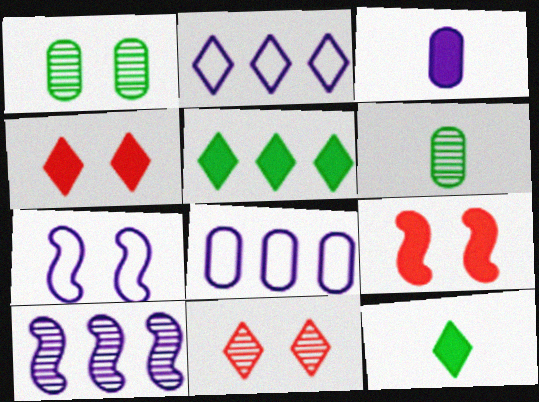[[1, 4, 7], 
[2, 6, 9], 
[2, 11, 12], 
[3, 5, 9], 
[6, 10, 11]]